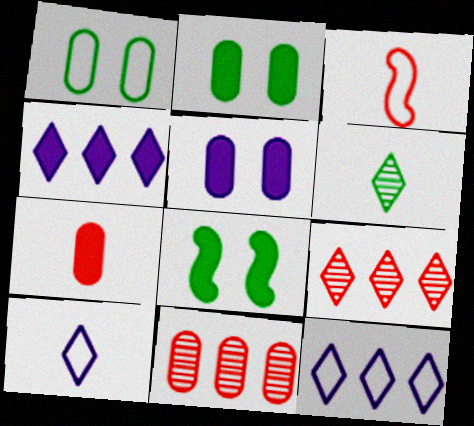[[1, 3, 12], 
[4, 7, 8], 
[8, 10, 11]]